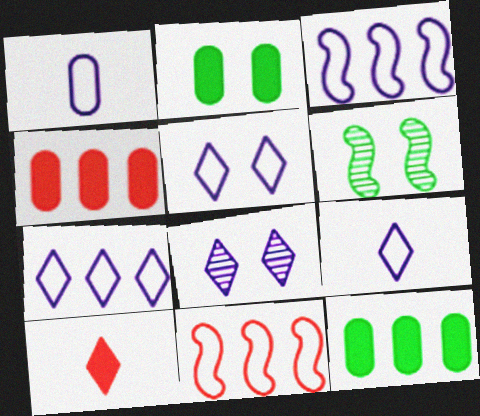[[1, 3, 5], 
[4, 6, 9], 
[5, 7, 9]]